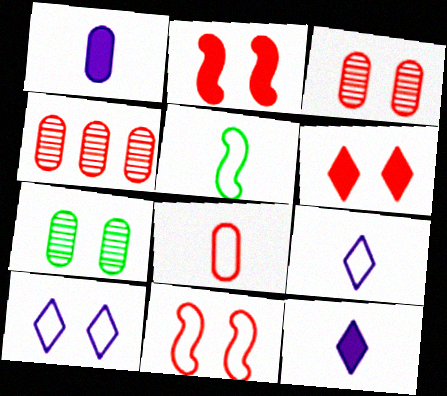[[2, 7, 10], 
[3, 6, 11], 
[5, 8, 9]]